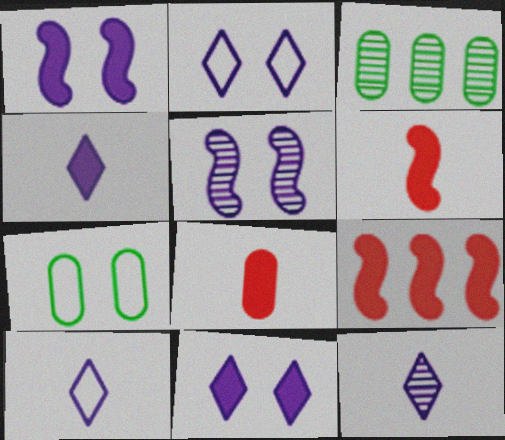[[2, 3, 6], 
[4, 10, 12], 
[7, 9, 12]]